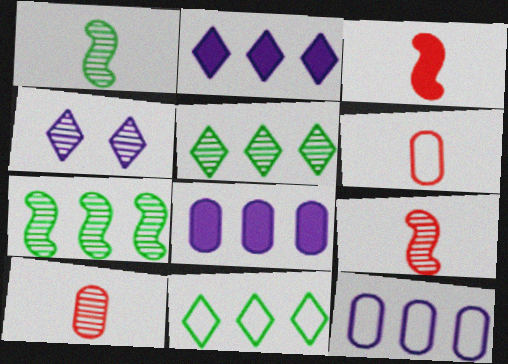[[4, 7, 10]]